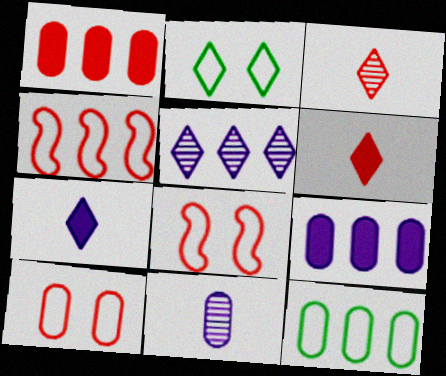[[1, 3, 8], 
[2, 5, 6]]